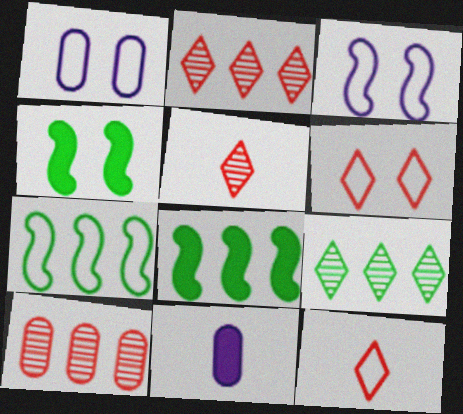[[1, 5, 8], 
[1, 7, 12]]